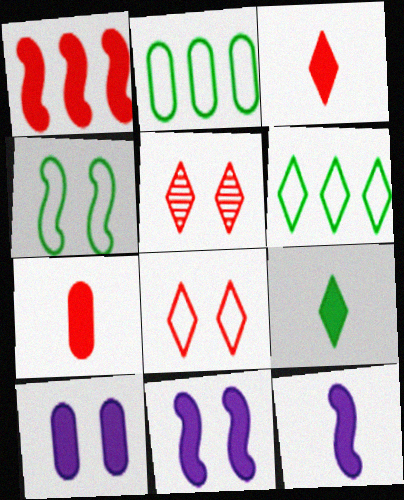[[1, 9, 10], 
[2, 5, 12], 
[4, 5, 10], 
[7, 9, 12]]